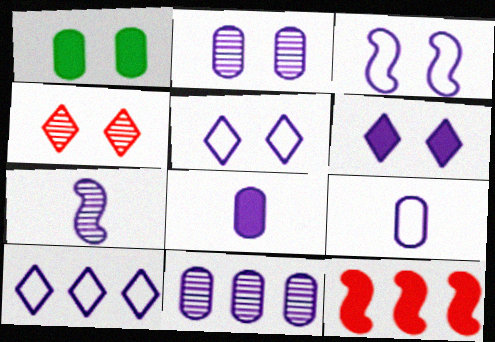[[1, 3, 4], 
[2, 3, 6], 
[3, 9, 10]]